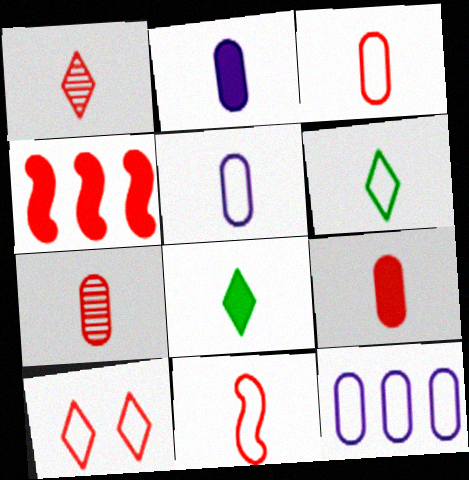[[1, 9, 11], 
[3, 7, 9], 
[4, 7, 10], 
[5, 6, 11]]